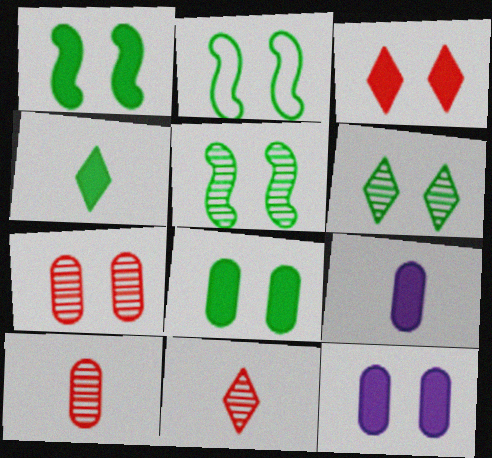[[1, 2, 5], 
[1, 3, 12], 
[2, 6, 8]]